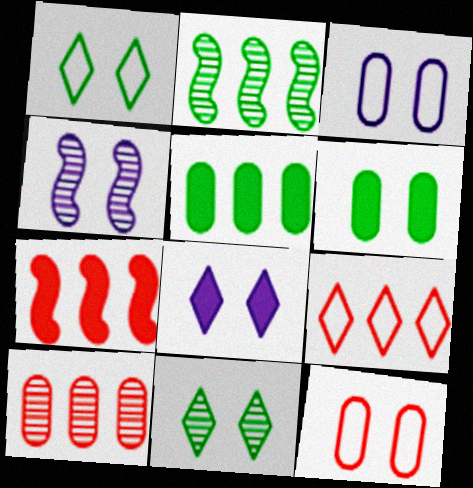[[3, 4, 8], 
[7, 9, 10]]